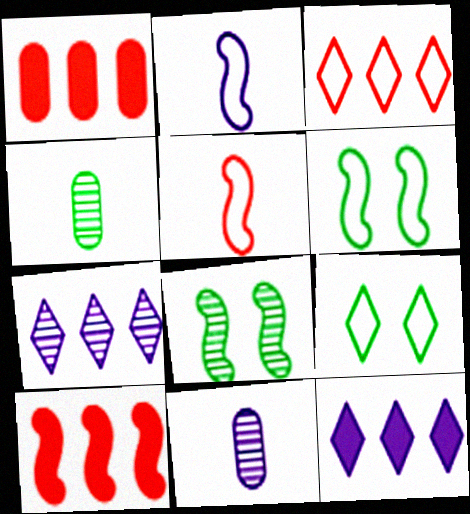[[2, 8, 10], 
[9, 10, 11]]